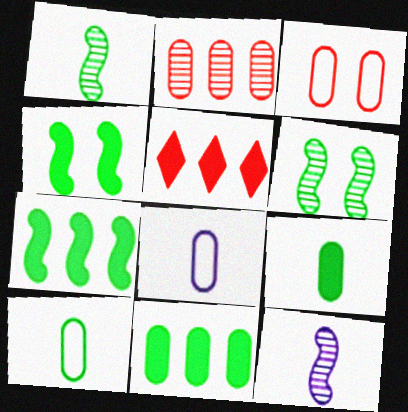[[5, 6, 8]]